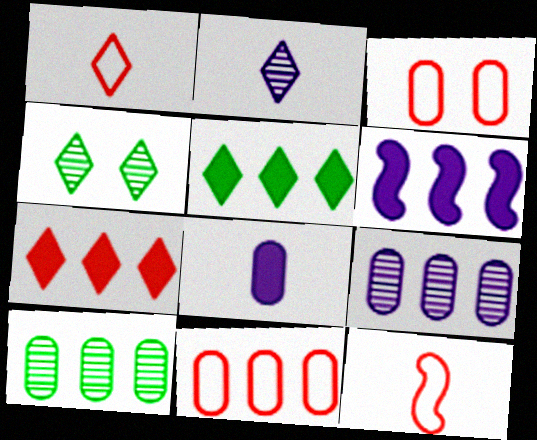[[3, 8, 10]]